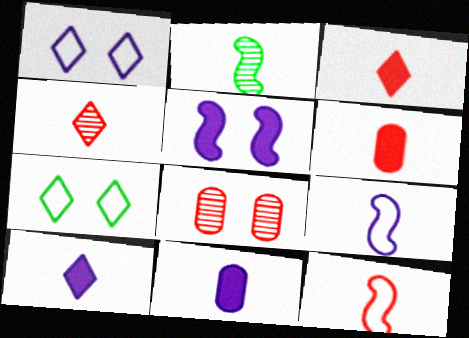[[4, 6, 12], 
[5, 7, 8]]